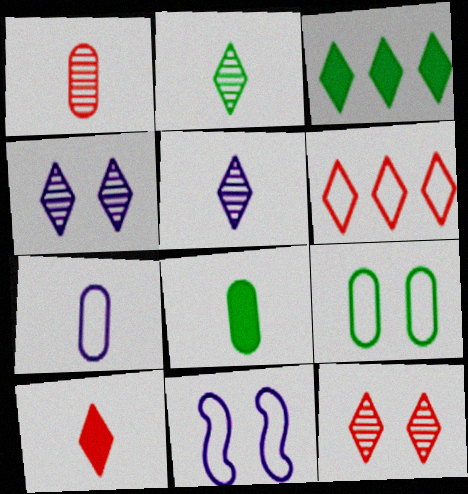[[1, 3, 11], 
[1, 7, 8], 
[6, 10, 12]]